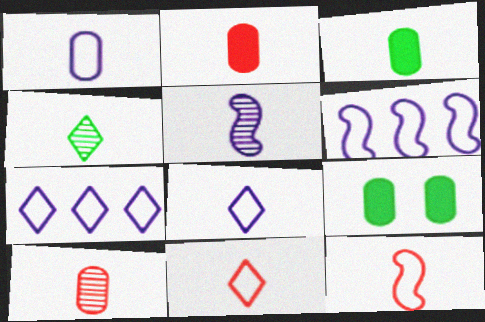[[1, 3, 10], 
[3, 5, 11], 
[4, 5, 10]]